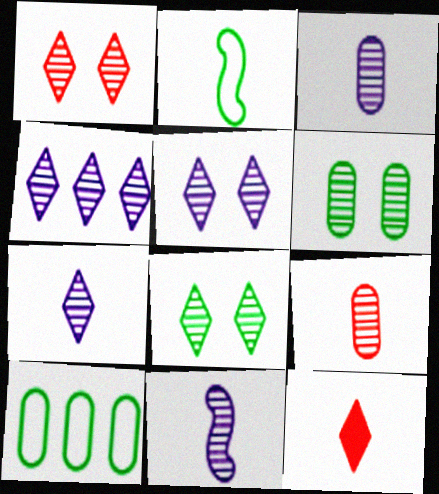[[1, 5, 8], 
[2, 3, 12], 
[3, 7, 11], 
[4, 5, 7]]